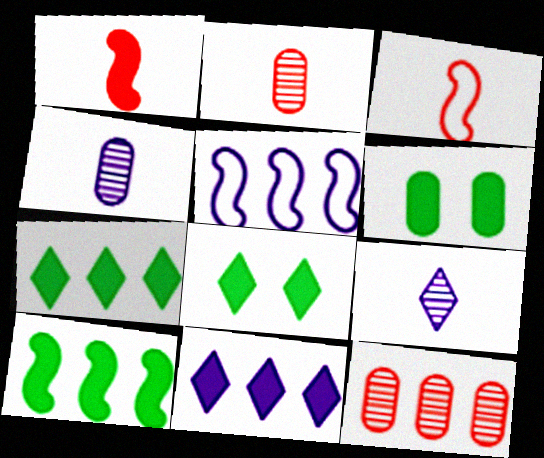[[1, 6, 11], 
[2, 5, 8], 
[5, 7, 12]]